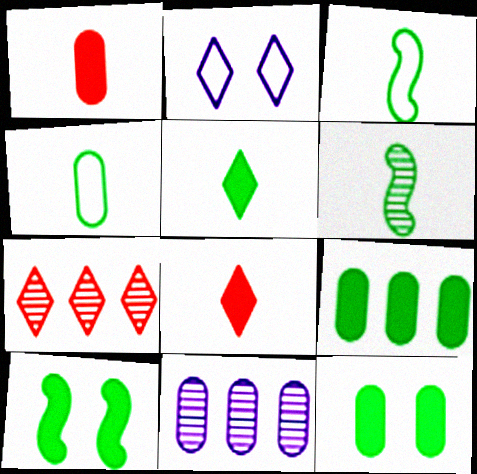[[2, 5, 7], 
[4, 5, 6], 
[5, 9, 10]]